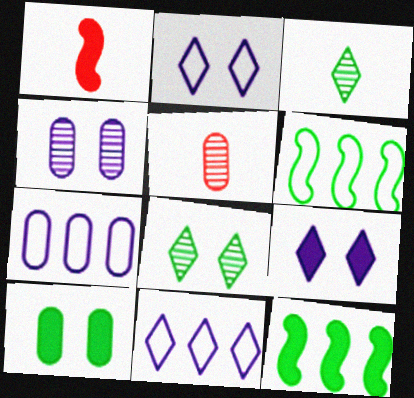[[1, 7, 8], 
[2, 5, 12], 
[3, 6, 10], 
[5, 6, 9], 
[5, 7, 10]]